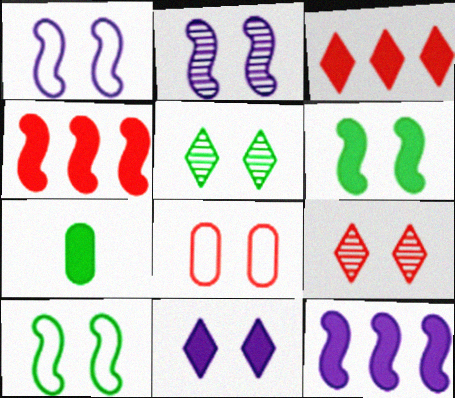[[4, 7, 11]]